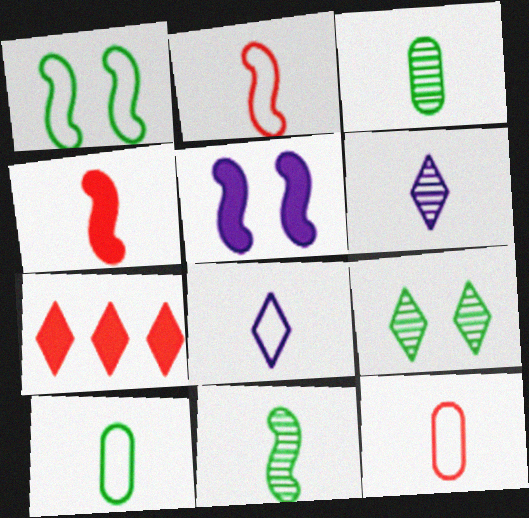[[2, 8, 10], 
[3, 4, 8], 
[4, 6, 10], 
[7, 8, 9]]